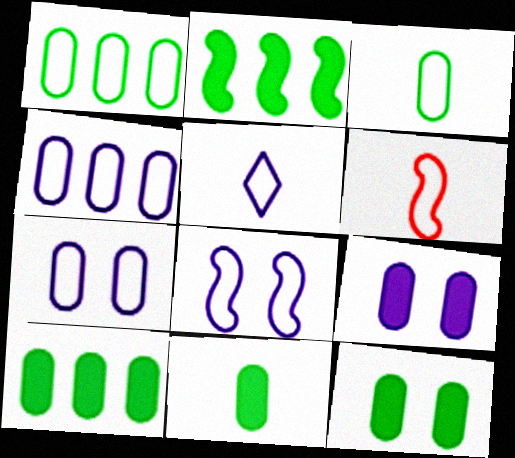[[3, 5, 6], 
[4, 5, 8], 
[10, 11, 12]]